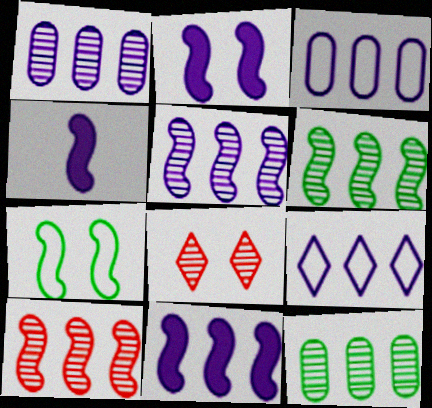[[1, 9, 11], 
[2, 4, 11], 
[4, 7, 10], 
[5, 6, 10]]